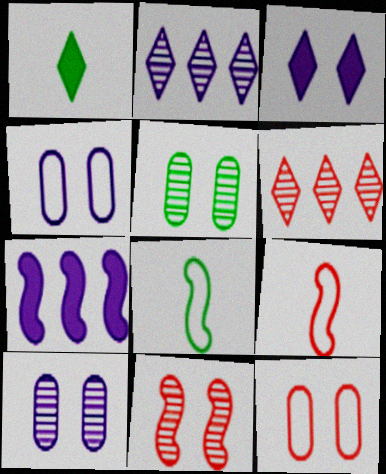[[7, 8, 11]]